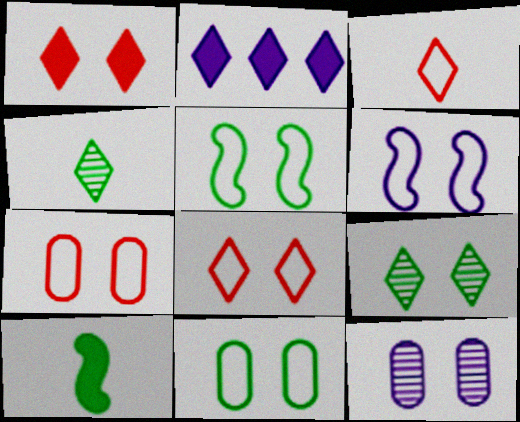[[1, 5, 12], 
[2, 3, 9], 
[2, 4, 8], 
[6, 8, 11]]